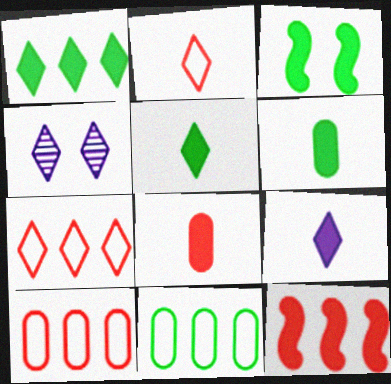[[1, 2, 4], 
[1, 3, 6], 
[4, 5, 7]]